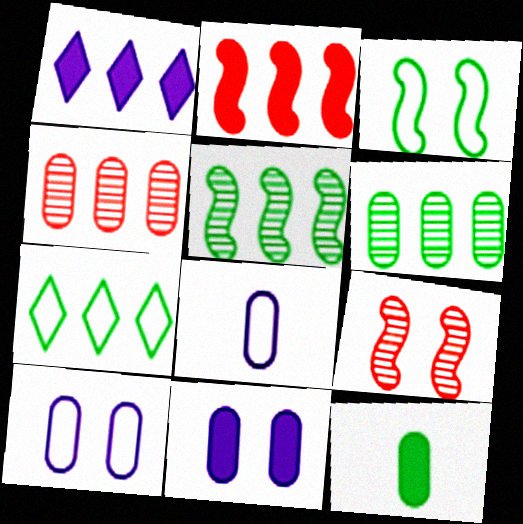[[4, 10, 12]]